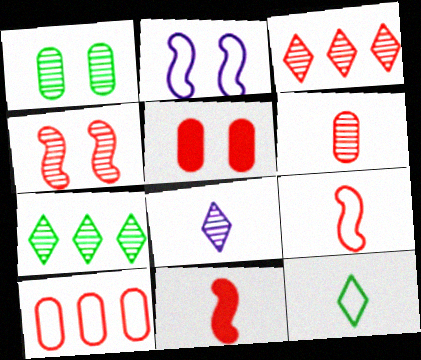[[2, 10, 12], 
[3, 4, 6], 
[3, 5, 9], 
[5, 6, 10]]